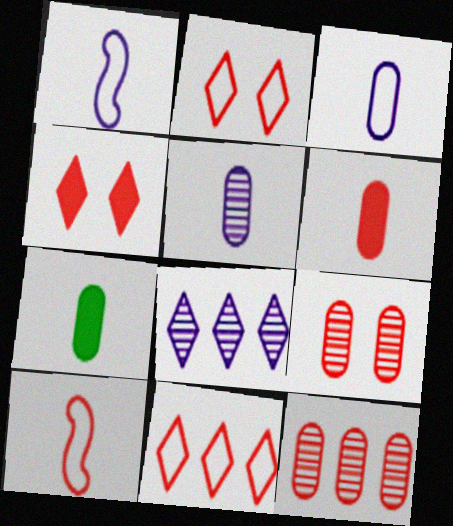[[4, 10, 12]]